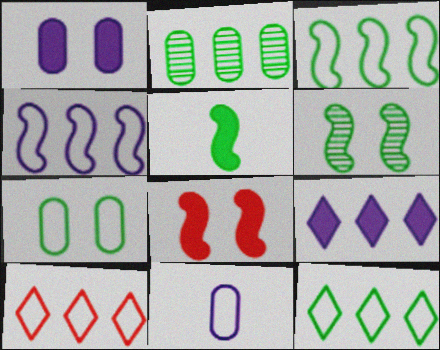[[3, 5, 6]]